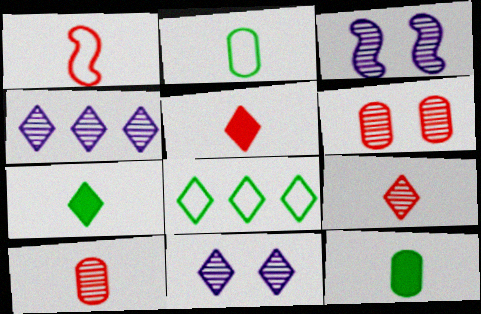[[1, 5, 10], 
[5, 8, 11]]